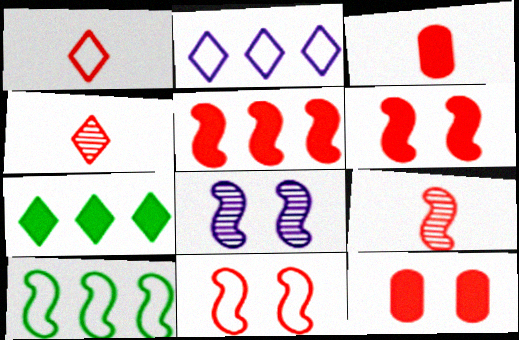[[1, 3, 9], 
[5, 9, 11]]